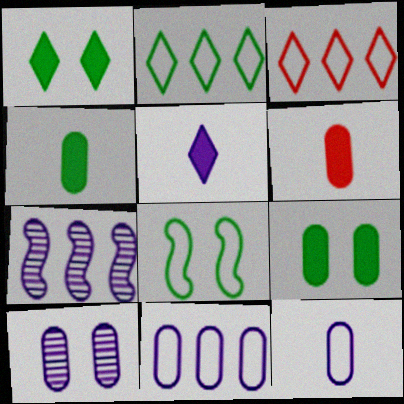[[3, 8, 12]]